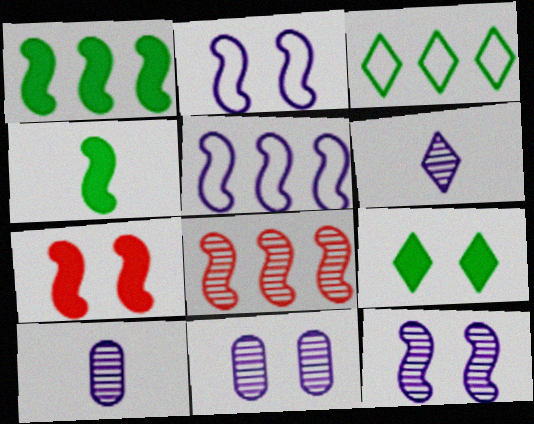[[1, 5, 8], 
[2, 4, 8], 
[3, 7, 10]]